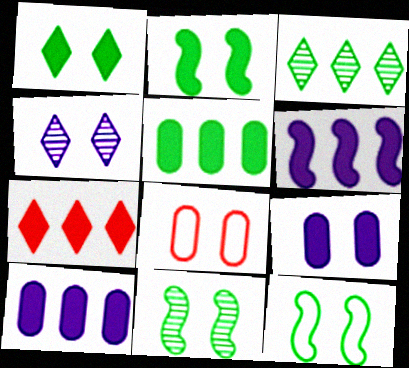[[2, 4, 8], 
[2, 11, 12], 
[5, 6, 7]]